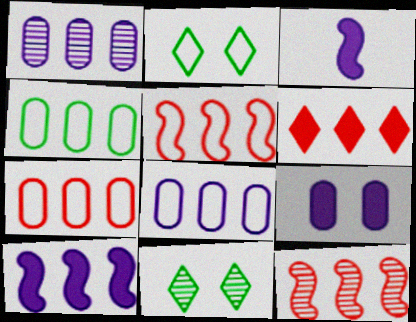[[3, 7, 11], 
[4, 7, 8], 
[6, 7, 12]]